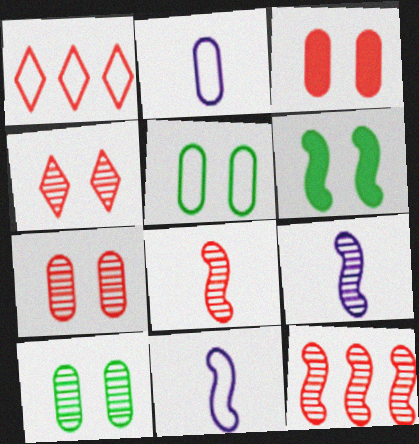[[1, 3, 8], 
[1, 5, 11], 
[6, 11, 12]]